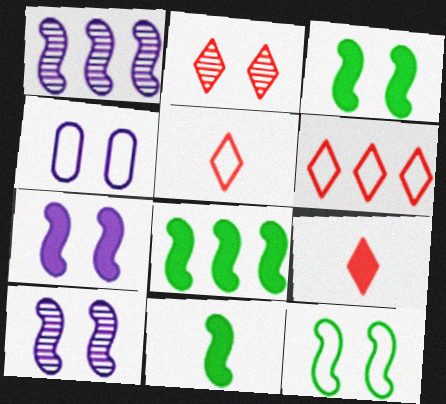[[2, 3, 4], 
[2, 6, 9], 
[3, 8, 11]]